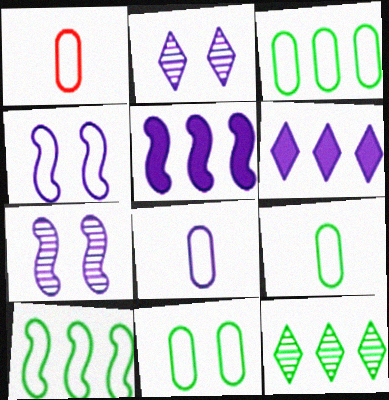[[1, 8, 9], 
[2, 5, 8], 
[3, 9, 11], 
[6, 7, 8]]